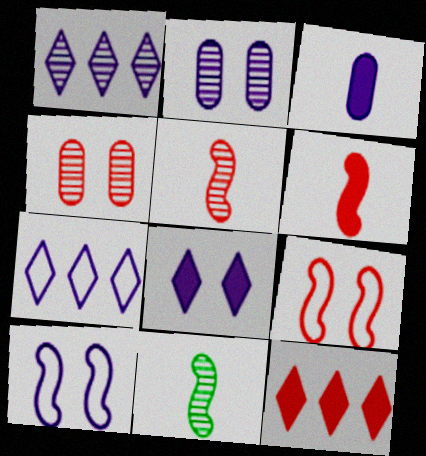[[1, 3, 10], 
[1, 4, 11], 
[2, 8, 10]]